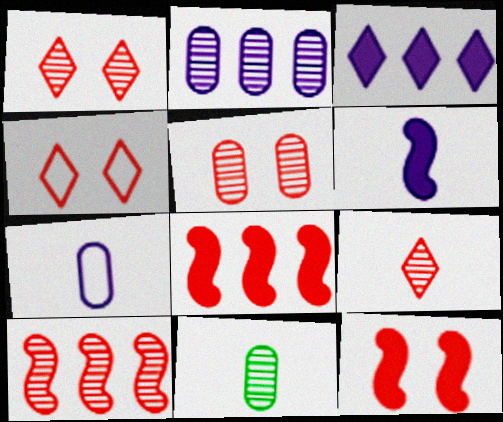[[2, 5, 11], 
[4, 5, 12], 
[5, 9, 10]]